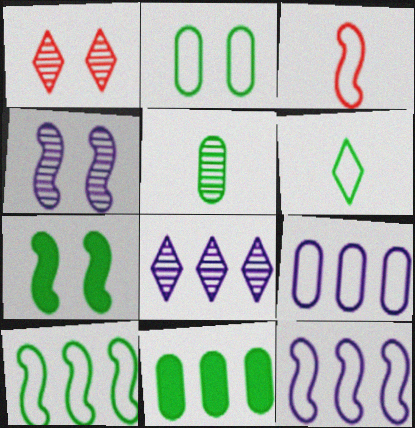[[2, 5, 11], 
[2, 6, 10]]